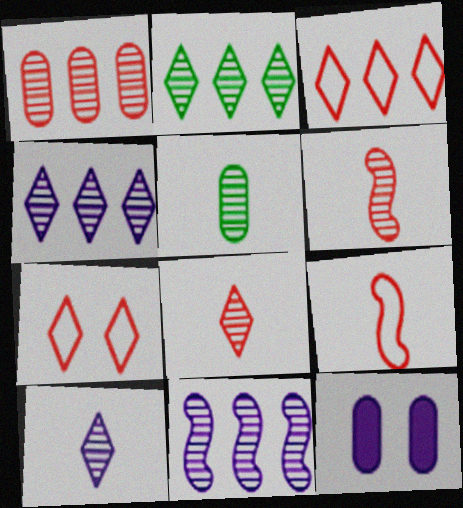[[1, 2, 11], 
[2, 9, 12], 
[5, 6, 10]]